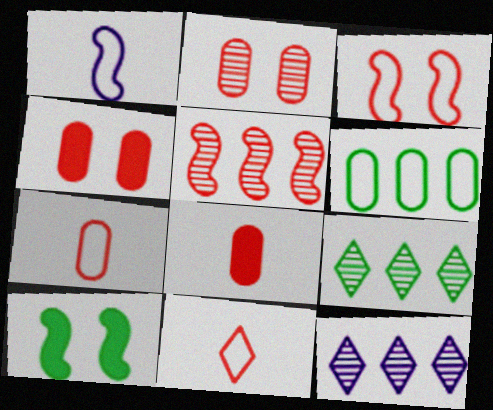[[1, 4, 9], 
[1, 5, 10], 
[4, 5, 11], 
[7, 10, 12]]